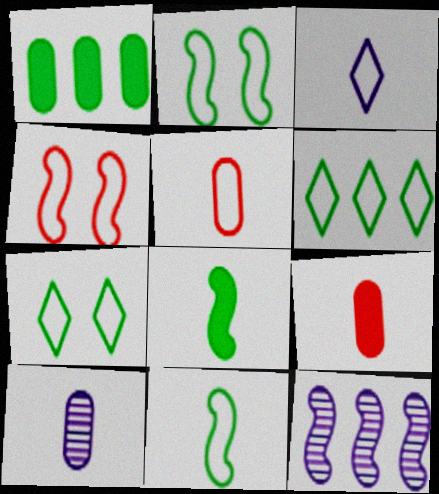[[3, 5, 11], 
[4, 8, 12], 
[7, 9, 12]]